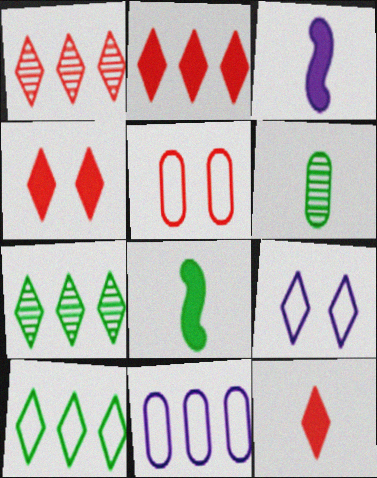[[2, 4, 12], 
[3, 5, 7], 
[7, 9, 12]]